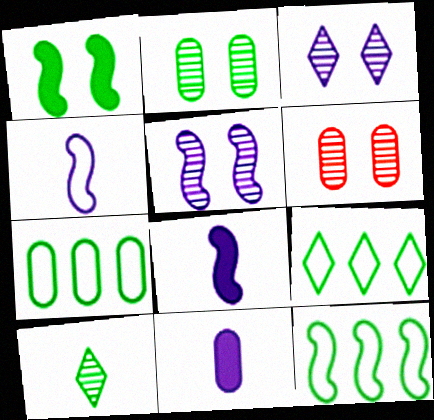[[1, 7, 10], 
[6, 7, 11], 
[6, 8, 9], 
[7, 9, 12]]